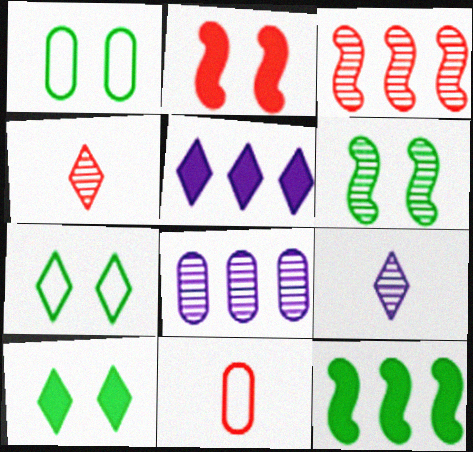[[1, 6, 10], 
[4, 5, 7], 
[4, 6, 8], 
[5, 6, 11]]